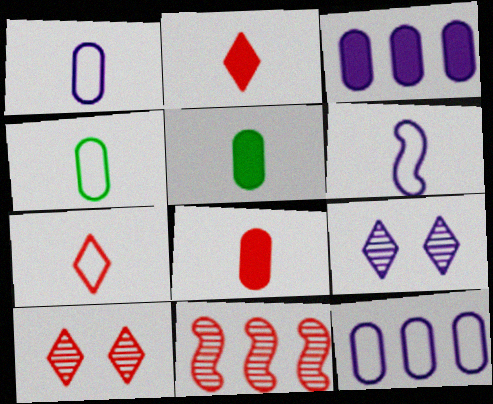[[3, 6, 9], 
[4, 6, 7]]